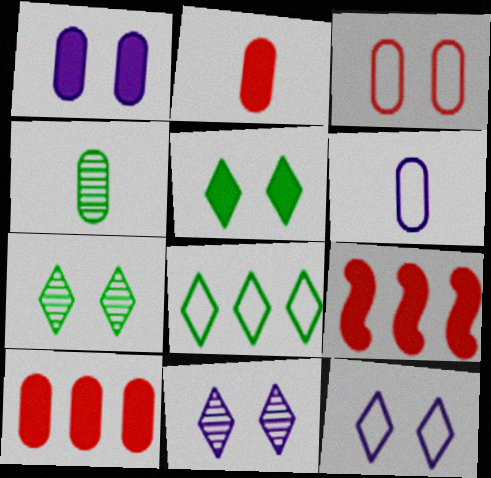[[2, 4, 6], 
[4, 9, 12], 
[6, 7, 9]]